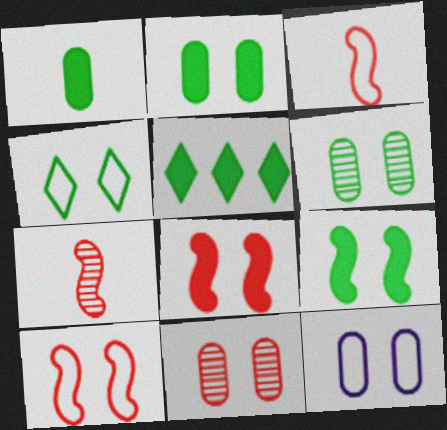[[1, 5, 9], 
[2, 11, 12], 
[4, 6, 9], 
[4, 10, 12], 
[5, 7, 12]]